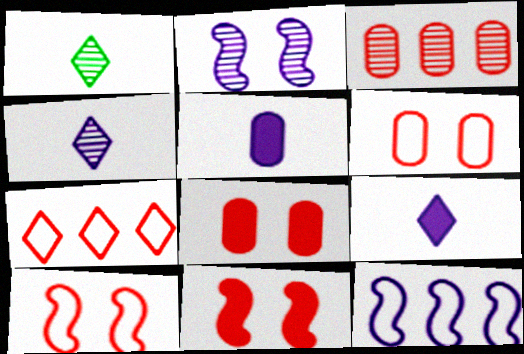[[1, 2, 3], 
[1, 8, 12]]